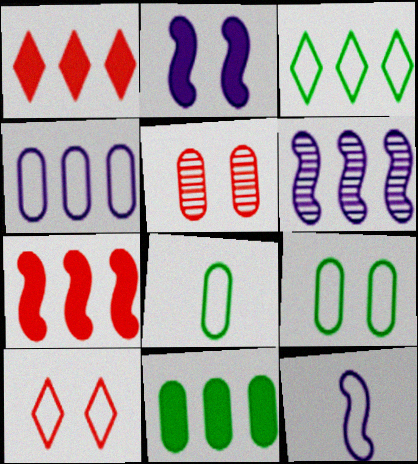[[2, 6, 12]]